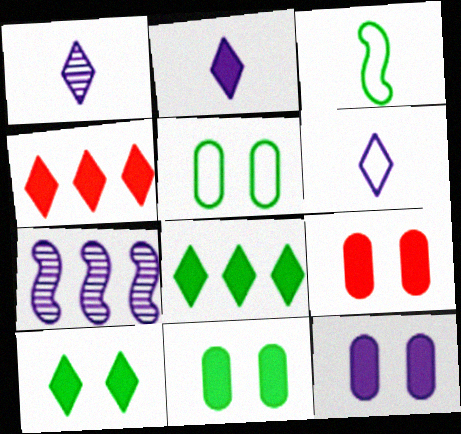[[1, 2, 6], 
[2, 4, 10], 
[6, 7, 12], 
[9, 11, 12]]